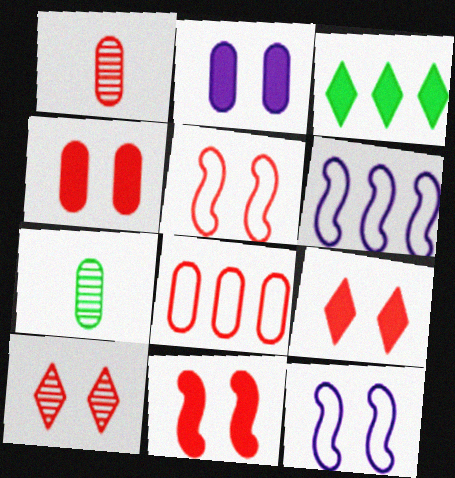[[1, 3, 12], 
[1, 4, 8], 
[2, 7, 8], 
[4, 5, 10], 
[4, 9, 11], 
[6, 7, 9]]